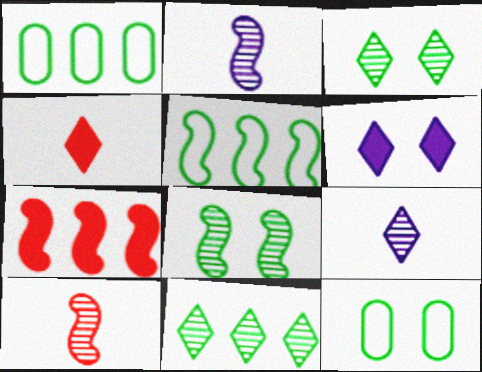[[1, 6, 10], 
[7, 9, 12]]